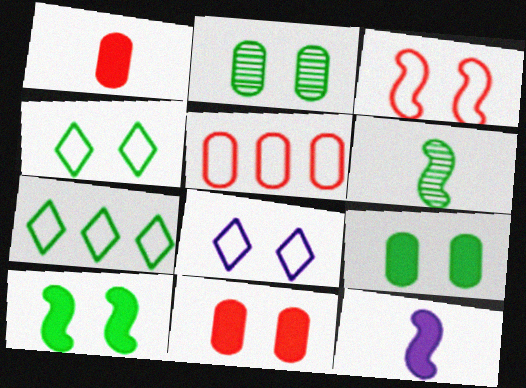[[2, 4, 10], 
[6, 7, 9]]